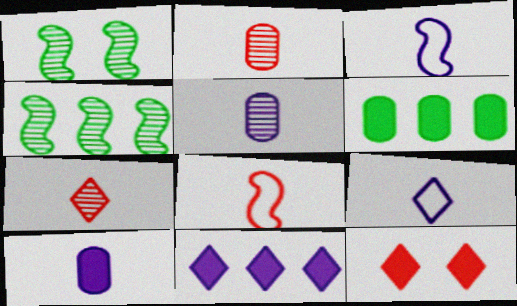[]